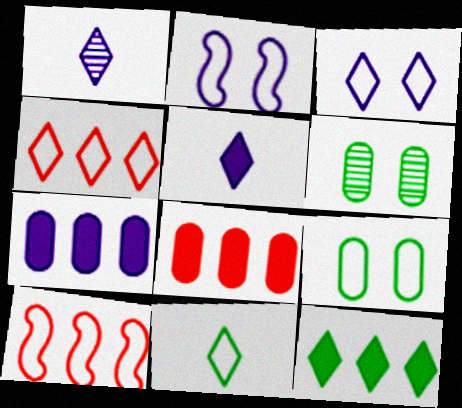[[1, 2, 7], 
[3, 4, 11], 
[5, 6, 10]]